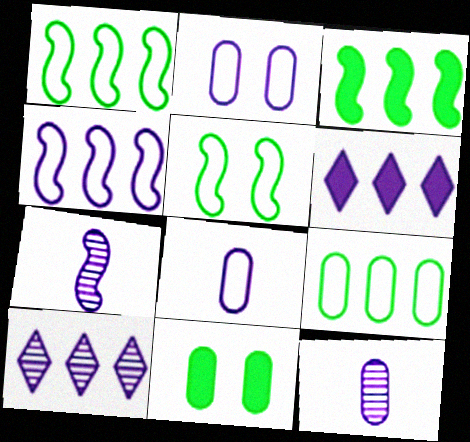[[2, 6, 7]]